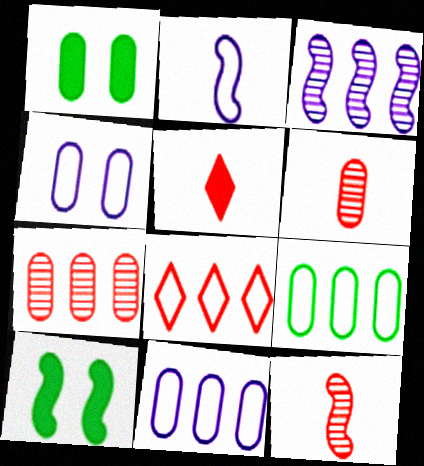[[1, 6, 11]]